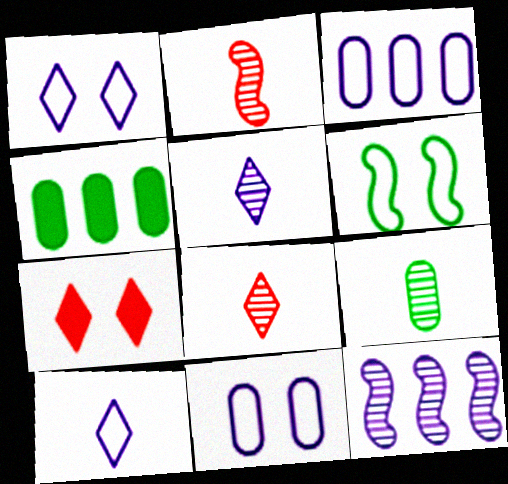[[1, 2, 4], 
[2, 5, 9]]